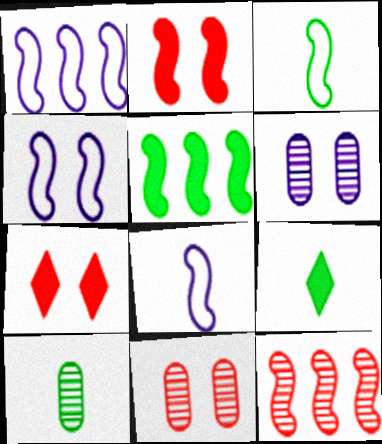[[1, 4, 8], 
[1, 5, 12], 
[1, 7, 10], 
[1, 9, 11], 
[3, 9, 10]]